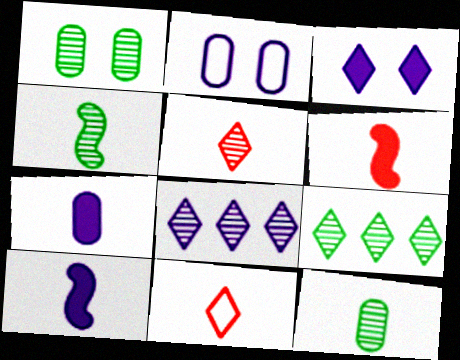[[1, 4, 9], 
[2, 6, 9], 
[2, 8, 10], 
[3, 9, 11], 
[4, 7, 11], 
[10, 11, 12]]